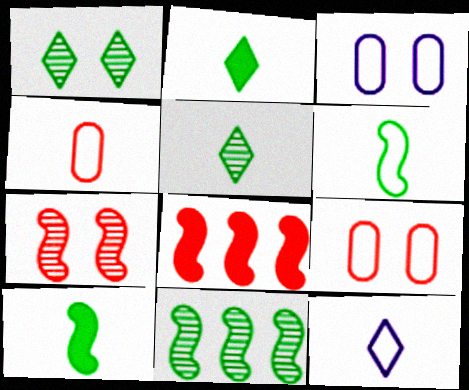[[3, 5, 8], 
[4, 6, 12]]